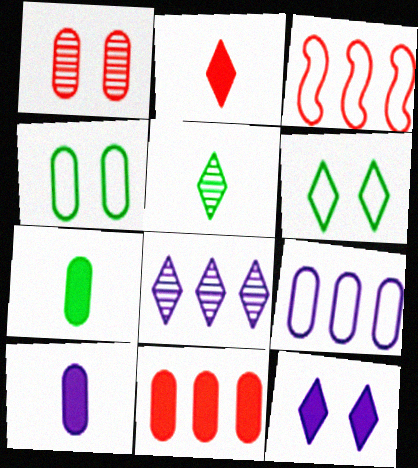[[1, 2, 3], 
[1, 7, 9], 
[2, 6, 8]]